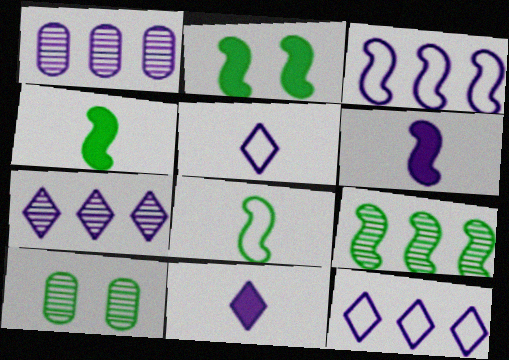[[2, 8, 9]]